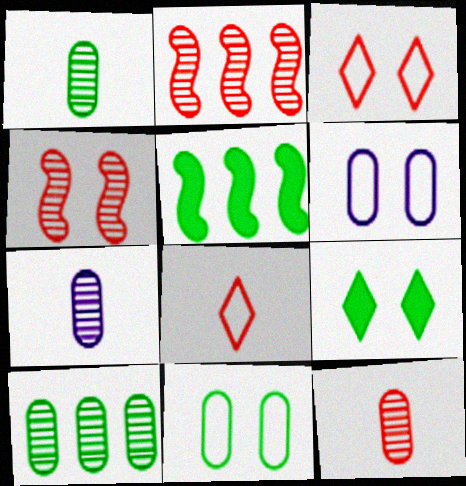[[1, 7, 12], 
[3, 5, 7], 
[4, 6, 9]]